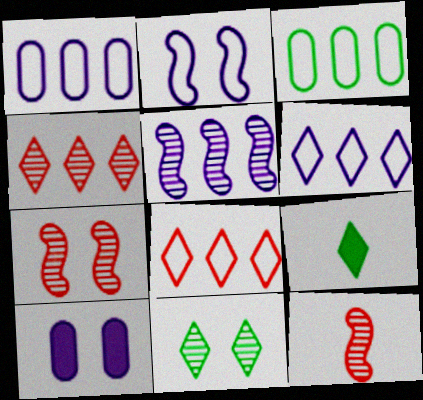[[1, 7, 9]]